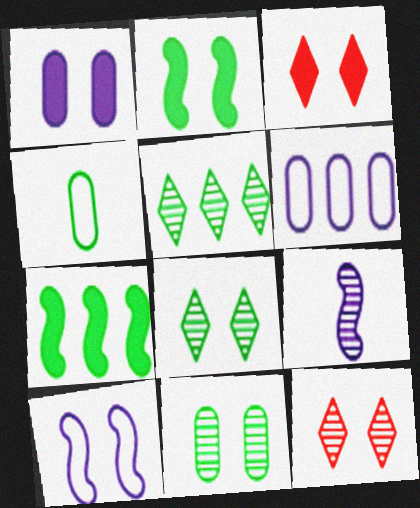[[1, 2, 3], 
[2, 4, 5], 
[3, 10, 11], 
[4, 7, 8]]